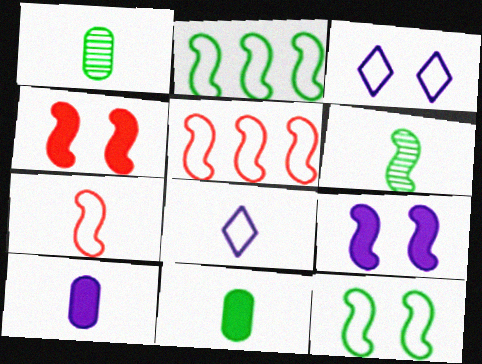[[5, 6, 9]]